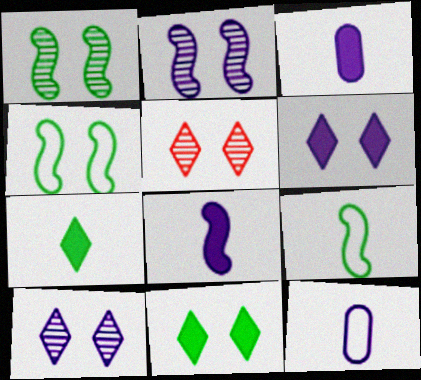[]